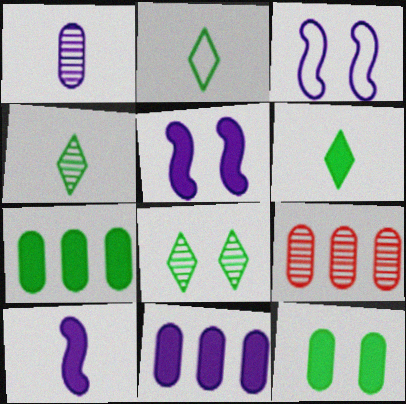[[2, 4, 6], 
[2, 5, 9], 
[3, 6, 9]]